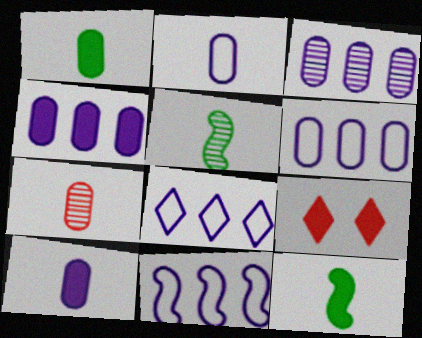[[1, 2, 7], 
[3, 4, 6], 
[4, 9, 12], 
[5, 6, 9], 
[6, 8, 11]]